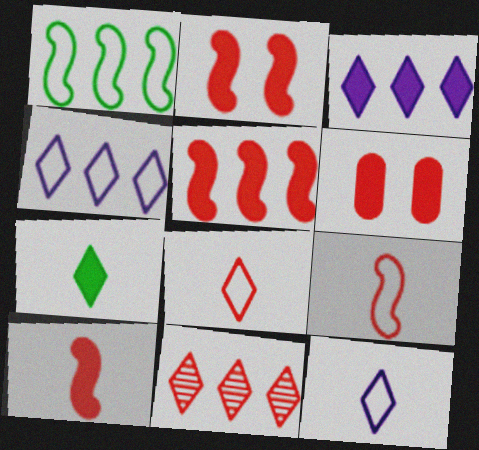[[2, 5, 10], 
[6, 9, 11]]